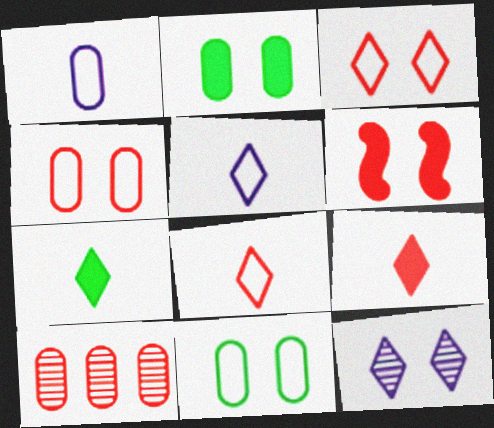[[1, 2, 10], 
[6, 8, 10], 
[6, 11, 12]]